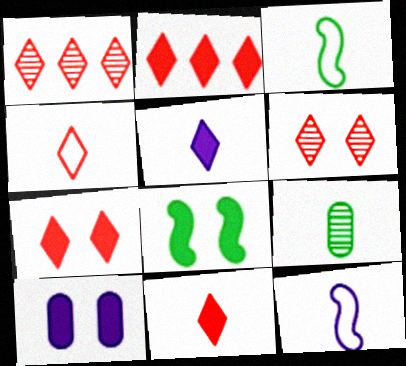[[1, 3, 10], 
[1, 4, 7], 
[2, 4, 6], 
[2, 7, 11], 
[7, 8, 10], 
[9, 11, 12]]